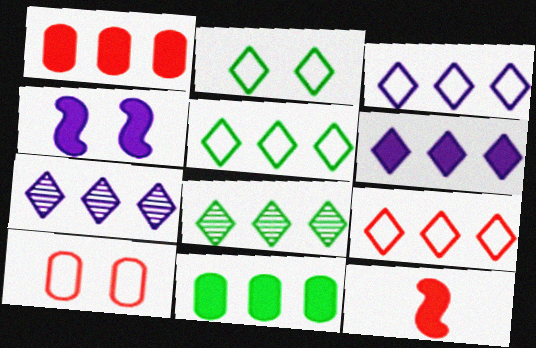[[3, 5, 9], 
[3, 6, 7], 
[6, 8, 9]]